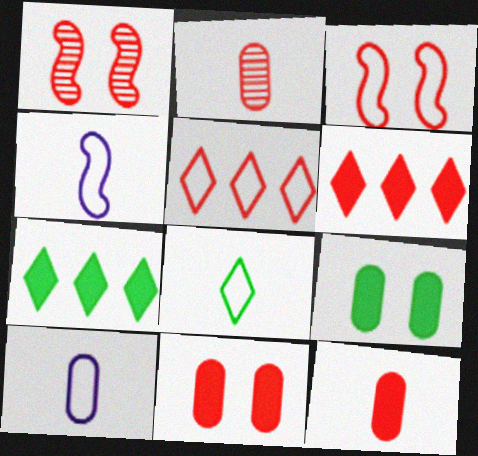[[1, 5, 12], 
[1, 7, 10], 
[2, 3, 6]]